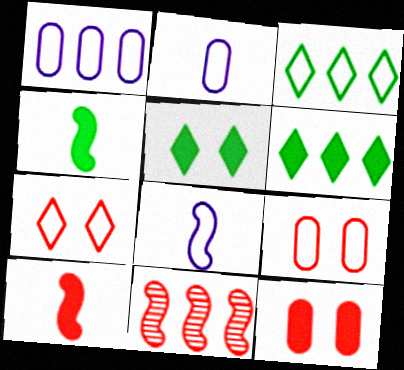[[1, 6, 11], 
[2, 5, 11], 
[3, 8, 9]]